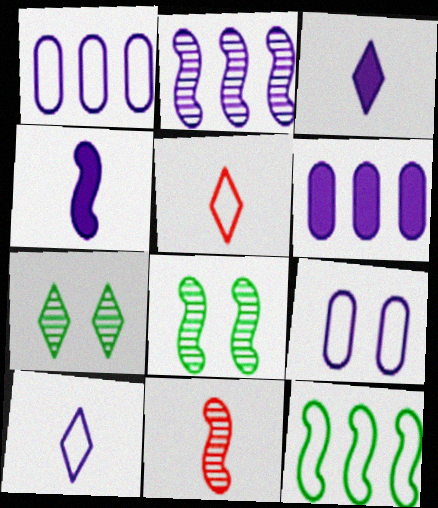[[2, 3, 9], 
[2, 8, 11], 
[5, 6, 8], 
[5, 9, 12]]